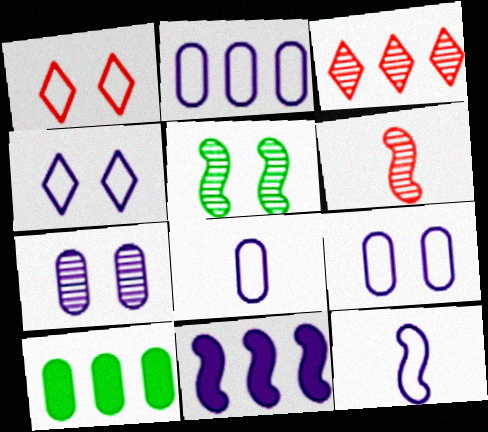[[2, 4, 12], 
[2, 8, 9], 
[4, 6, 10]]